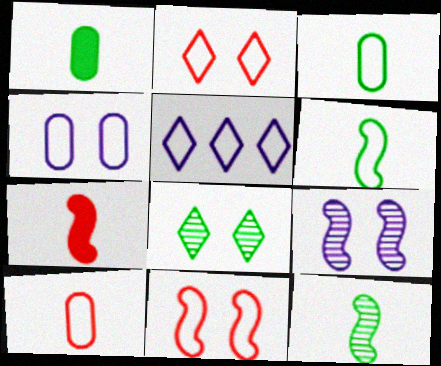[[3, 5, 11]]